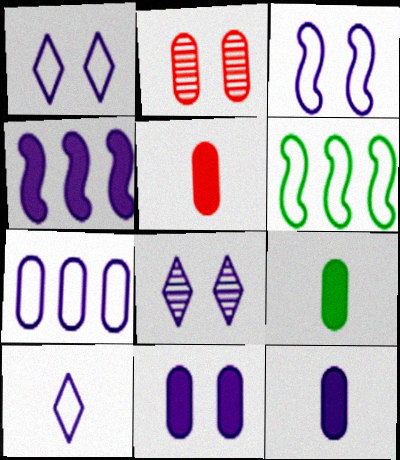[[2, 7, 9], 
[3, 7, 10], 
[3, 8, 11], 
[5, 6, 8], 
[5, 9, 12]]